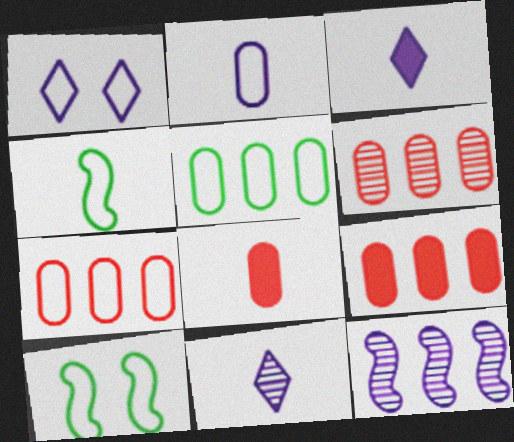[[1, 4, 7], 
[3, 6, 10], 
[4, 8, 11], 
[6, 7, 9], 
[9, 10, 11]]